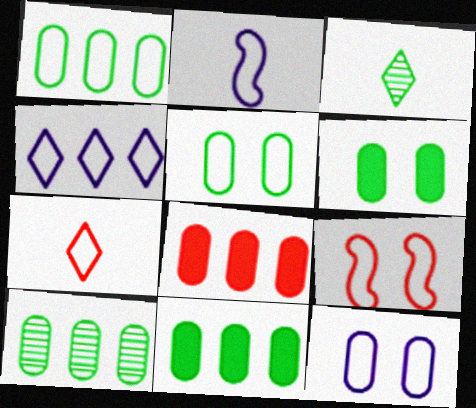[[1, 10, 11], 
[2, 4, 12]]